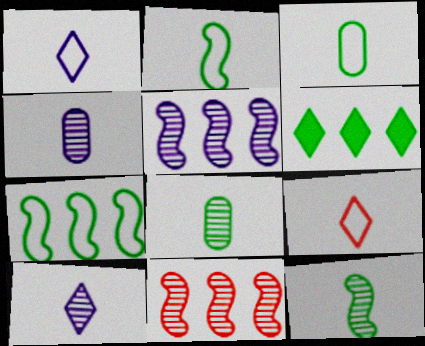[]